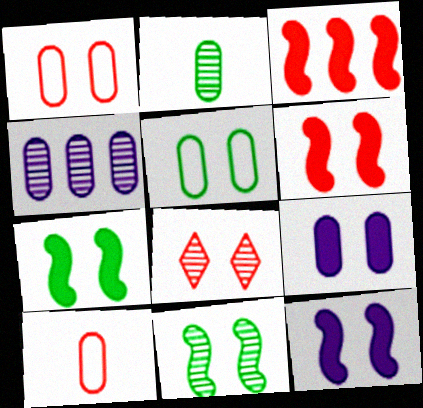[[1, 6, 8], 
[3, 8, 10], 
[5, 8, 12], 
[6, 7, 12]]